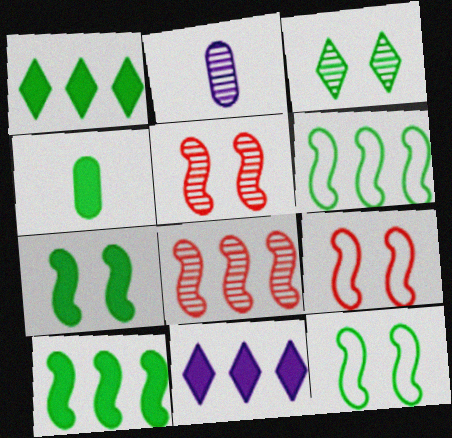[[1, 2, 9], 
[1, 4, 7], 
[2, 3, 8], 
[3, 4, 6]]